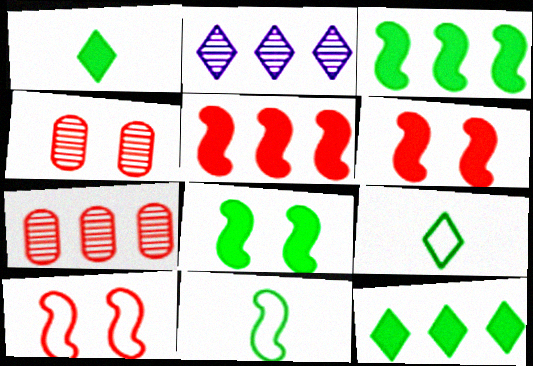[]